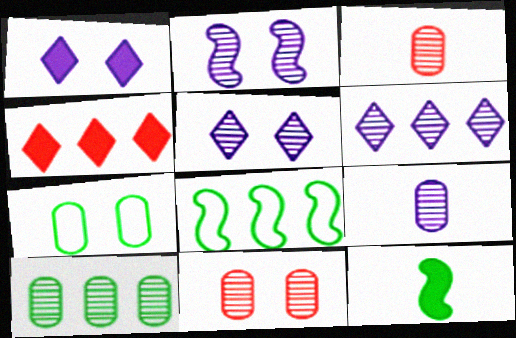[[1, 3, 8], 
[2, 6, 9], 
[9, 10, 11]]